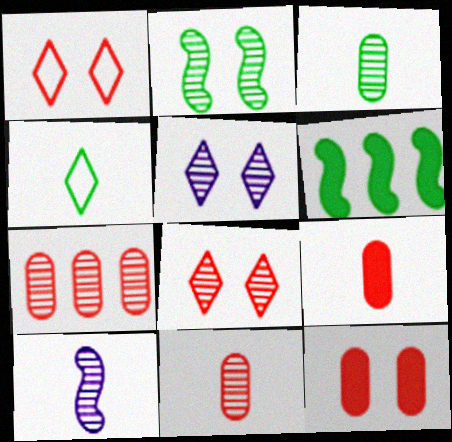[[4, 9, 10]]